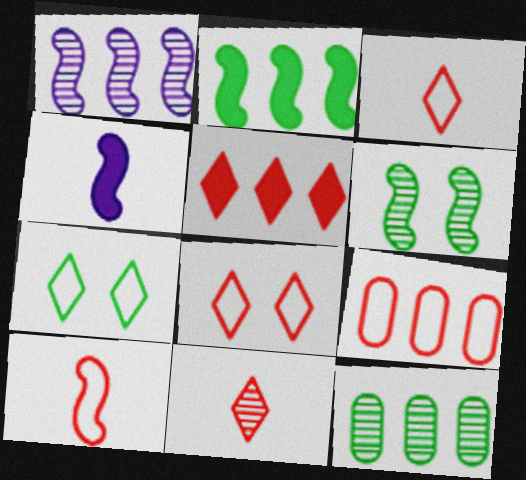[[4, 8, 12], 
[5, 8, 11], 
[8, 9, 10]]